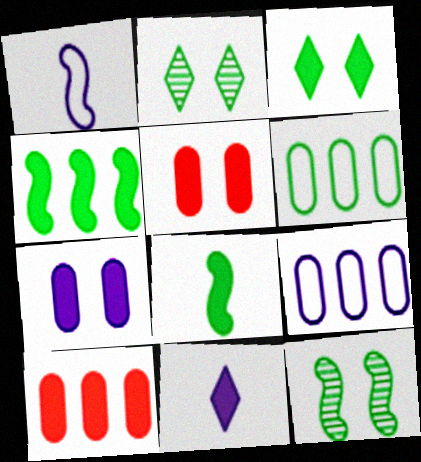[[1, 2, 10], 
[2, 6, 8], 
[4, 5, 11]]